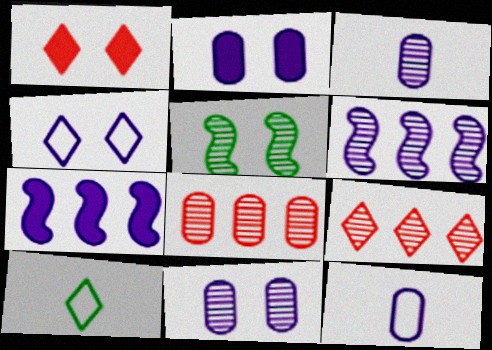[[3, 4, 7], 
[3, 5, 9]]